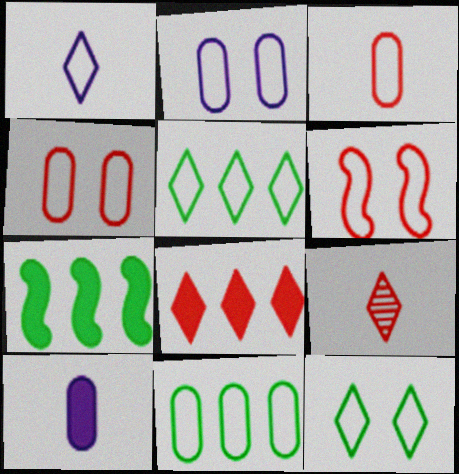[[1, 6, 11], 
[2, 3, 11], 
[2, 6, 12], 
[2, 7, 9]]